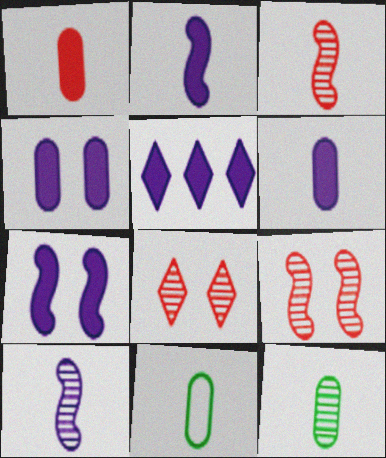[[2, 4, 5], 
[5, 6, 7], 
[5, 9, 11]]